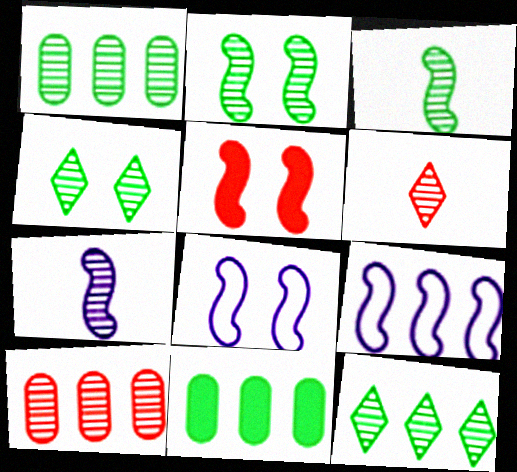[[1, 3, 4], 
[2, 5, 8], 
[3, 5, 9], 
[4, 7, 10], 
[6, 8, 11]]